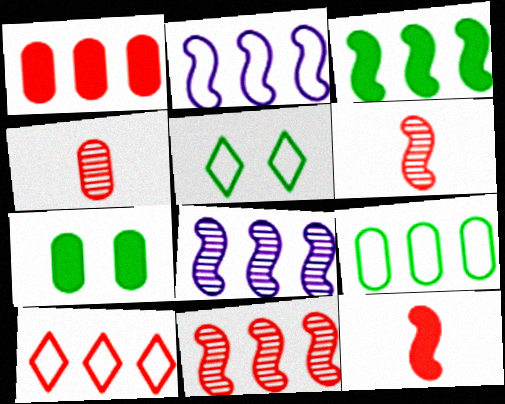[[1, 10, 11], 
[2, 3, 11], 
[2, 9, 10]]